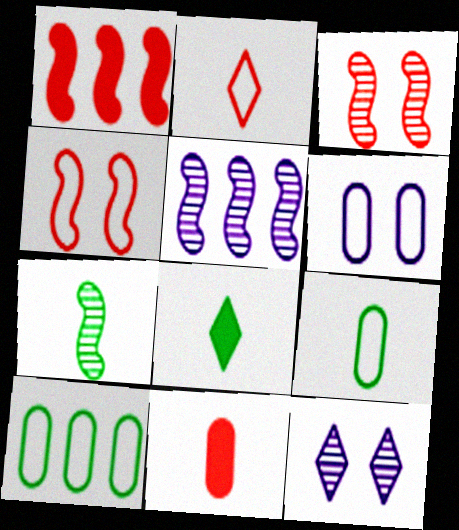[[1, 9, 12], 
[3, 5, 7], 
[7, 8, 9]]